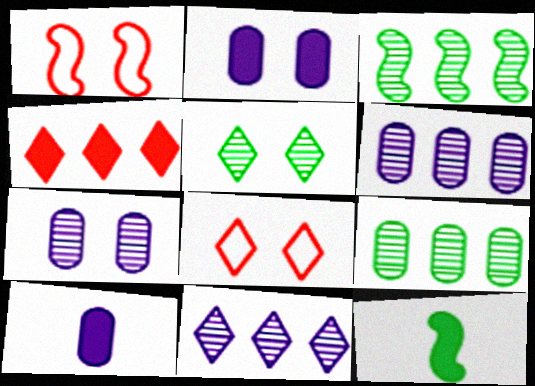[[1, 2, 5], 
[2, 4, 12], 
[3, 8, 10], 
[6, 8, 12]]